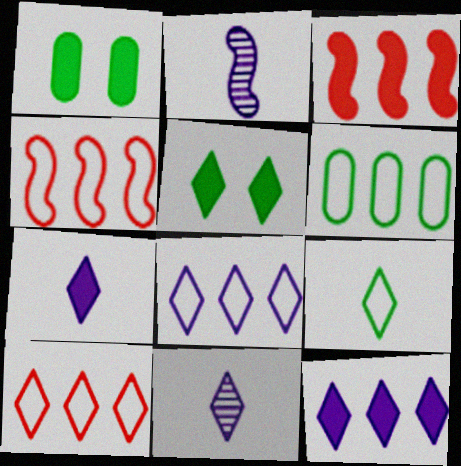[[1, 2, 10], 
[1, 3, 7], 
[1, 4, 11], 
[4, 6, 8], 
[5, 10, 11]]